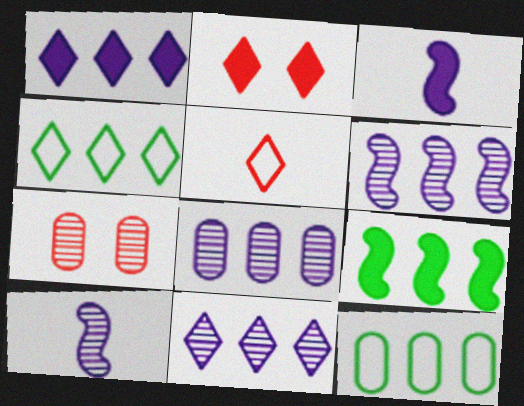[[2, 10, 12], 
[3, 4, 7], 
[6, 8, 11]]